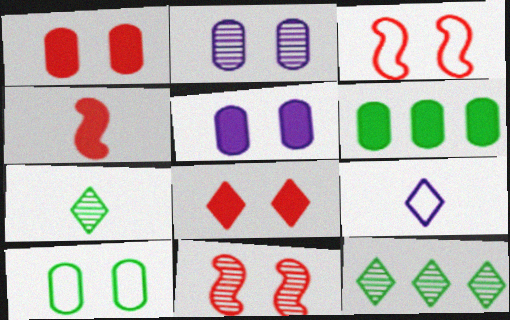[[1, 2, 10], 
[6, 9, 11], 
[8, 9, 12]]